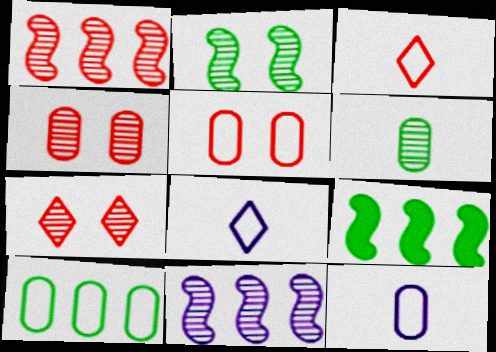[[4, 8, 9], 
[5, 10, 12], 
[6, 7, 11], 
[7, 9, 12]]